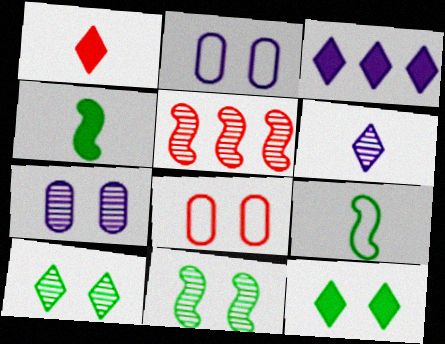[[1, 3, 12], 
[1, 5, 8]]